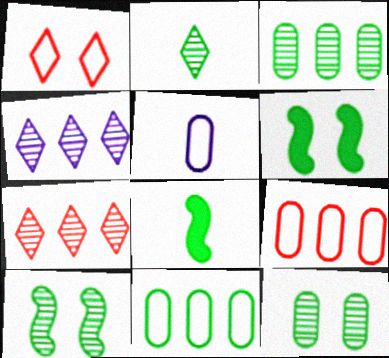[[2, 3, 10], 
[2, 6, 11], 
[5, 6, 7]]